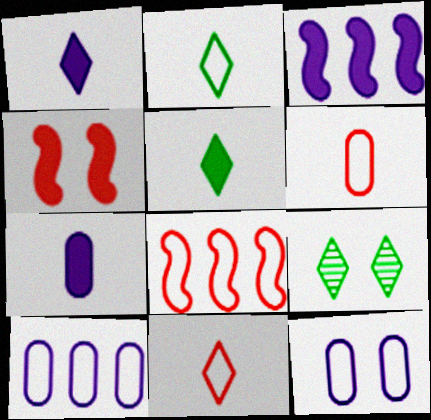[[2, 8, 12], 
[3, 6, 9], 
[4, 9, 12], 
[7, 8, 9]]